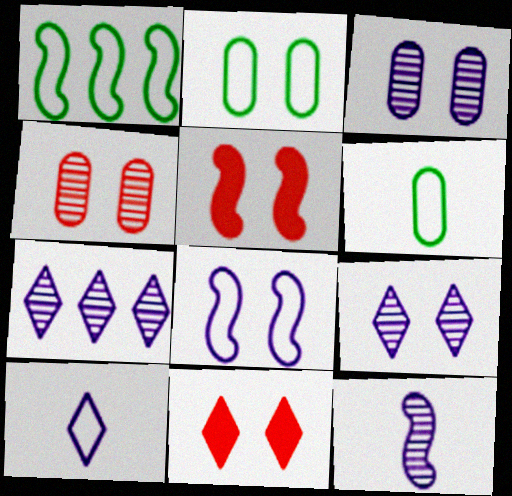[[1, 5, 12], 
[2, 5, 9], 
[3, 7, 12], 
[5, 6, 7]]